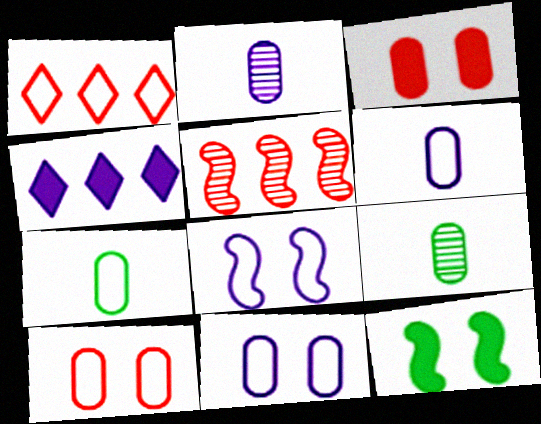[[1, 2, 12], 
[1, 7, 8], 
[2, 4, 8]]